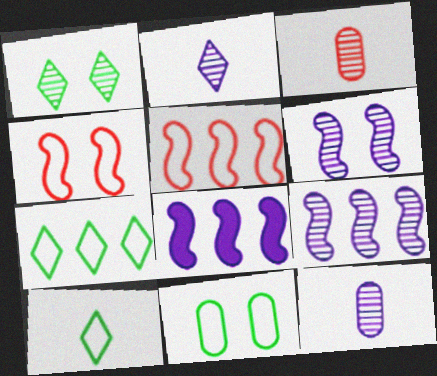[[1, 3, 9]]